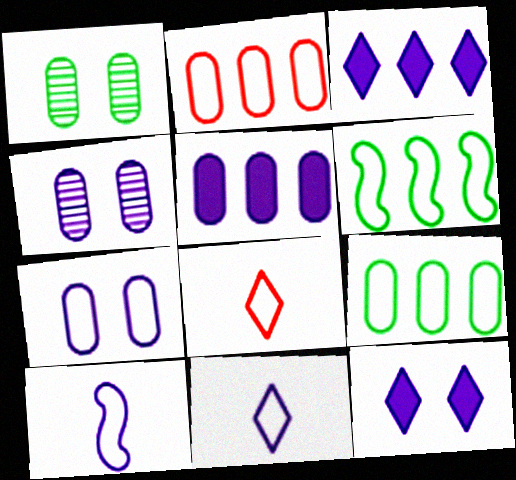[[3, 4, 10], 
[6, 7, 8]]